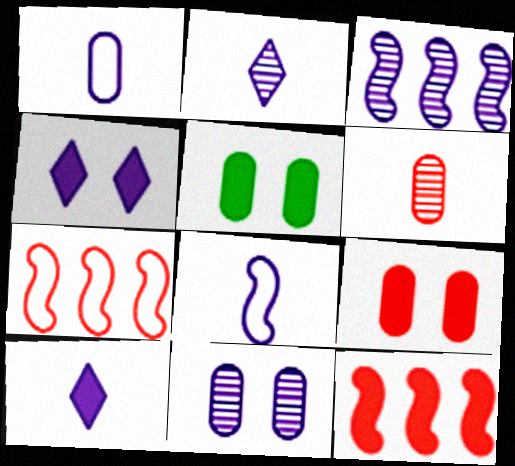[[1, 3, 4], 
[2, 3, 11], 
[2, 5, 7], 
[5, 10, 12]]